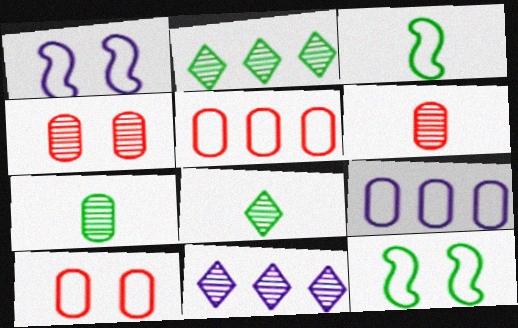[]